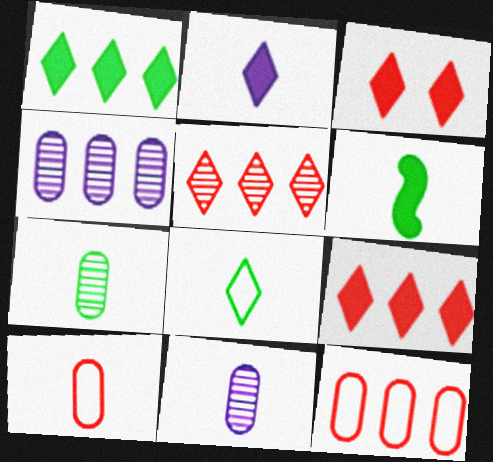[[1, 2, 3], 
[6, 7, 8]]